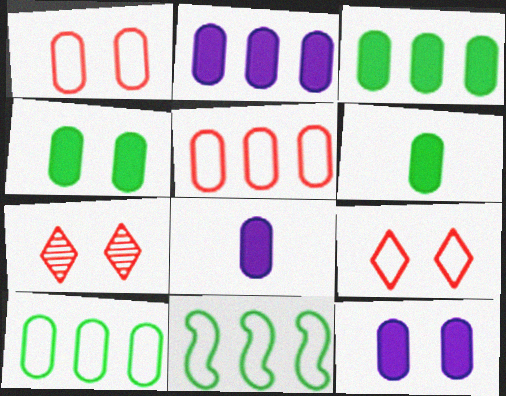[[2, 8, 12], 
[3, 4, 6], 
[7, 8, 11]]